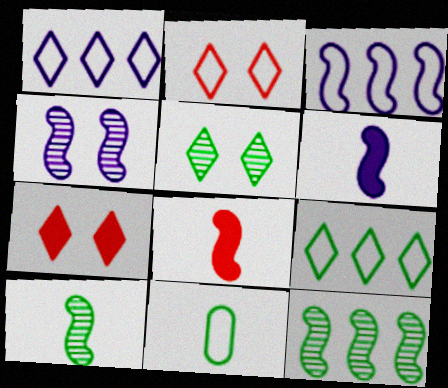[[2, 3, 11], 
[3, 4, 6]]